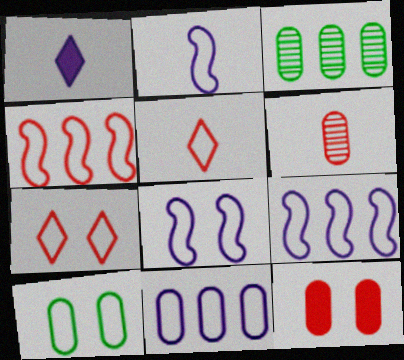[[2, 8, 9], 
[5, 9, 10], 
[7, 8, 10]]